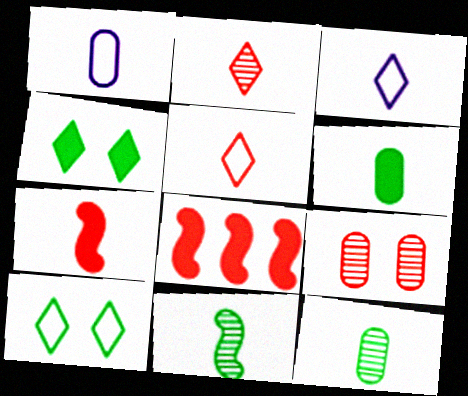[[3, 7, 12], 
[5, 8, 9]]